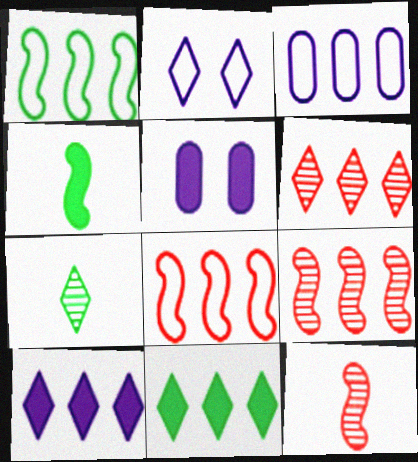[[3, 9, 11], 
[5, 7, 8]]